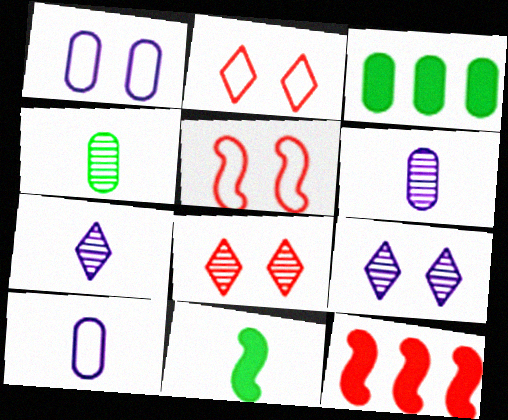[[3, 5, 7]]